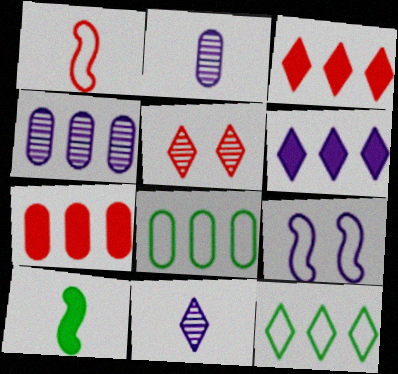[[1, 5, 7], 
[2, 6, 9], 
[4, 7, 8]]